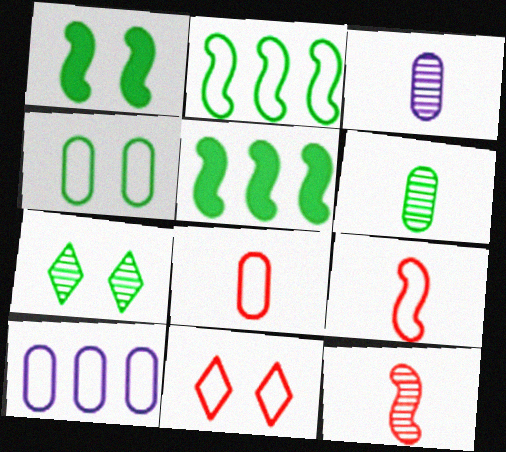[[1, 4, 7], 
[3, 5, 11], 
[4, 8, 10]]